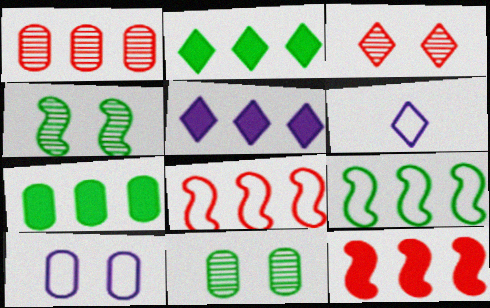[[1, 5, 9], 
[2, 3, 6], 
[5, 7, 12], 
[6, 11, 12]]